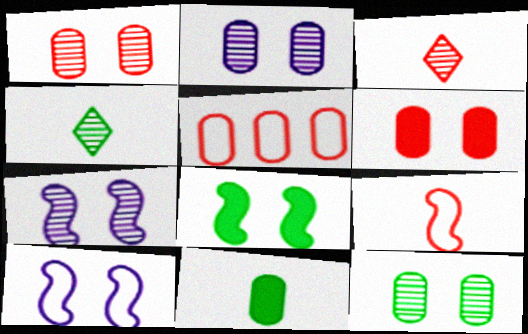[[1, 2, 12], 
[2, 5, 11]]